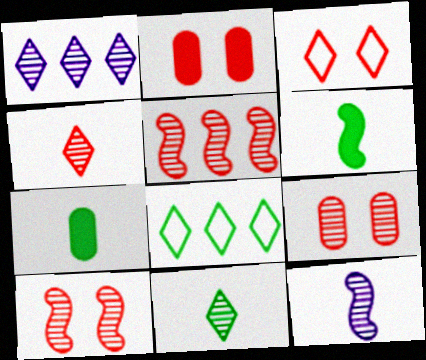[[2, 3, 10], 
[2, 8, 12], 
[4, 5, 9]]